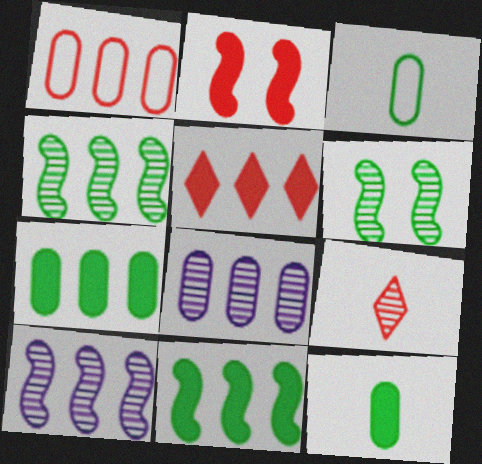[[1, 2, 9], 
[1, 7, 8], 
[6, 8, 9]]